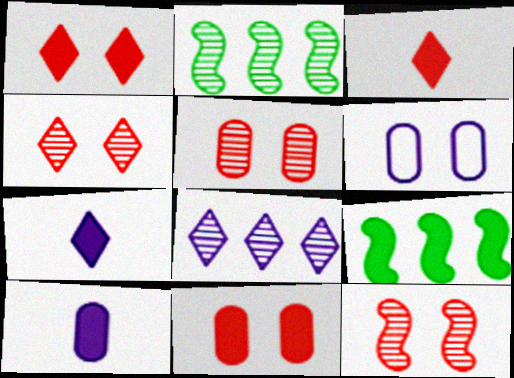[[1, 9, 10], 
[2, 3, 6], 
[4, 5, 12], 
[7, 9, 11]]